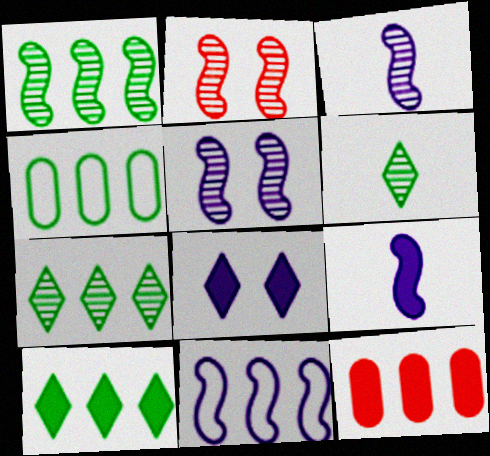[[1, 2, 3], 
[1, 4, 10], 
[5, 9, 11], 
[7, 11, 12]]